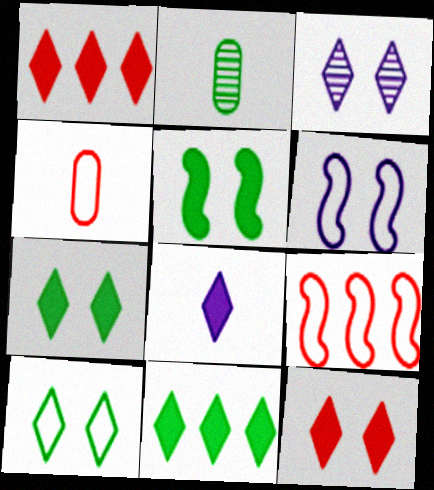[[1, 2, 6], 
[1, 7, 8], 
[3, 10, 12], 
[8, 11, 12]]